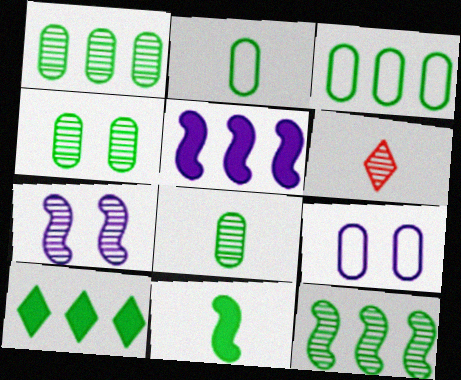[[1, 4, 8], 
[1, 6, 7], 
[3, 10, 12]]